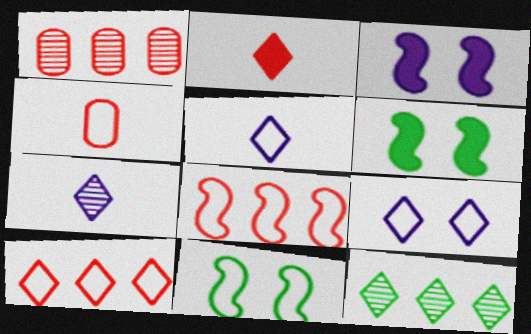[[1, 5, 6], 
[2, 9, 12], 
[3, 4, 12]]